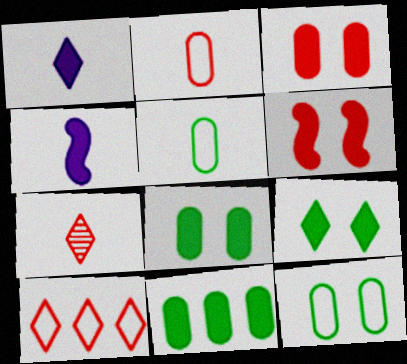[[1, 6, 11], 
[4, 5, 7]]